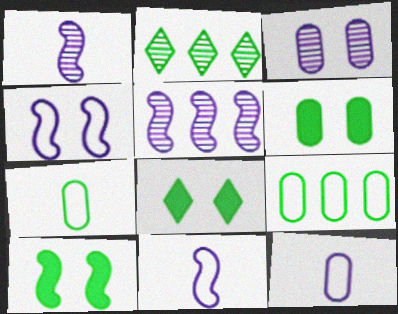[[2, 7, 10], 
[6, 8, 10]]